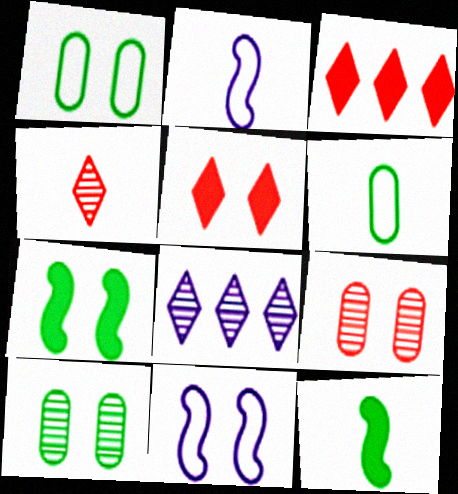[[2, 3, 10], 
[5, 10, 11]]